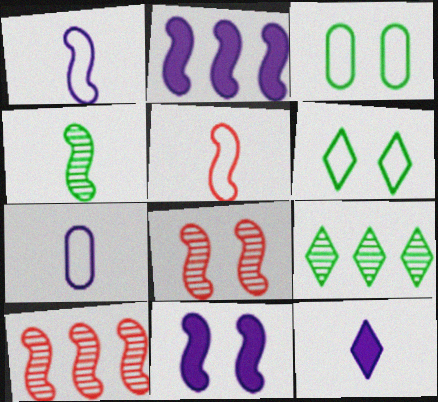[[3, 10, 12]]